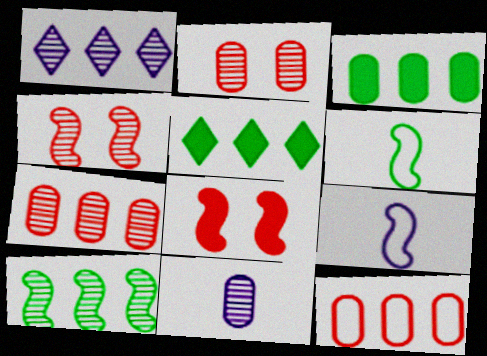[[1, 7, 10], 
[2, 5, 9], 
[8, 9, 10]]